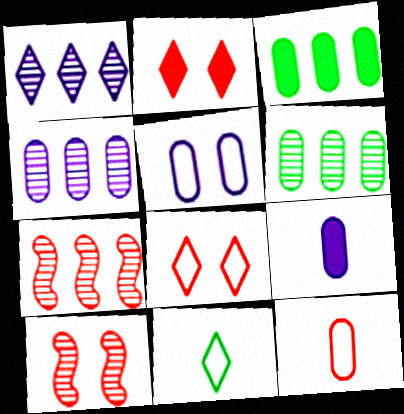[[1, 2, 11], 
[1, 6, 7], 
[2, 7, 12], 
[4, 5, 9]]